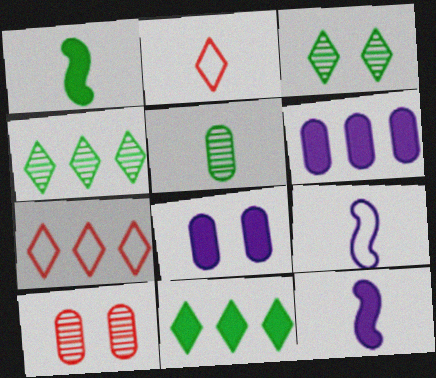[[2, 5, 12], 
[9, 10, 11]]